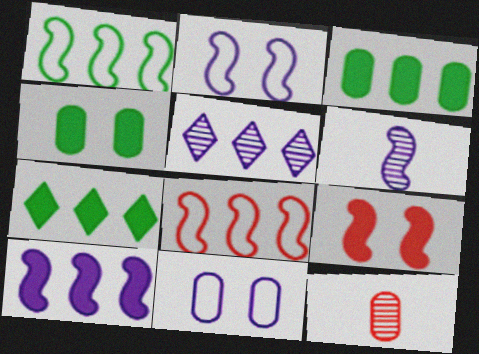[[1, 6, 9], 
[2, 6, 10], 
[2, 7, 12], 
[3, 5, 8], 
[3, 11, 12]]